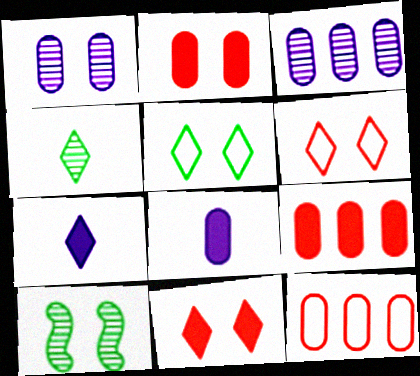[[7, 10, 12]]